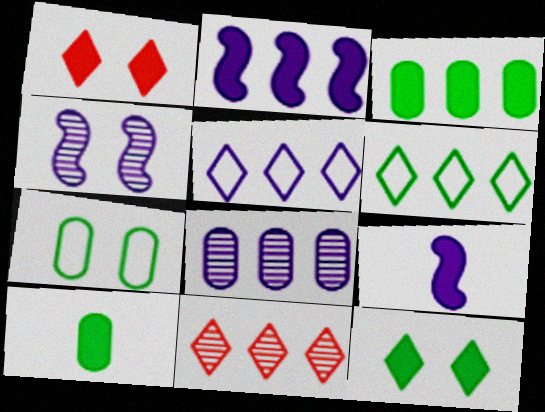[[1, 2, 10], 
[1, 3, 9], 
[1, 4, 7], 
[2, 5, 8], 
[7, 9, 11]]